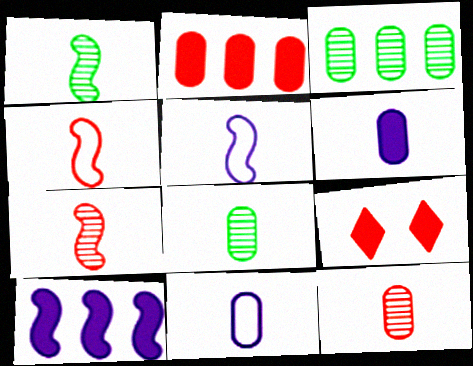[[3, 5, 9]]